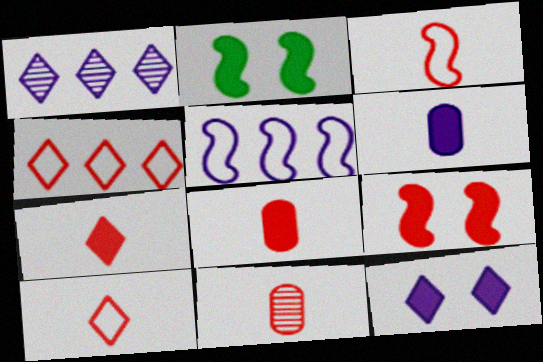[[3, 7, 11], 
[4, 9, 11]]